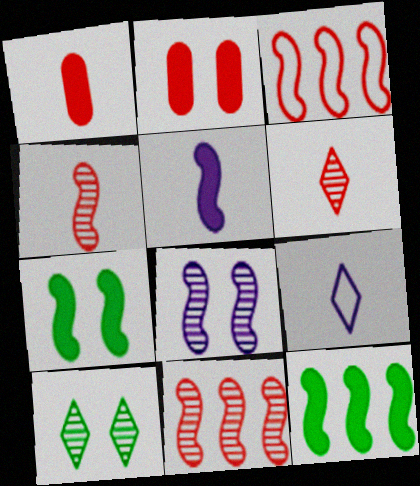[[2, 3, 6]]